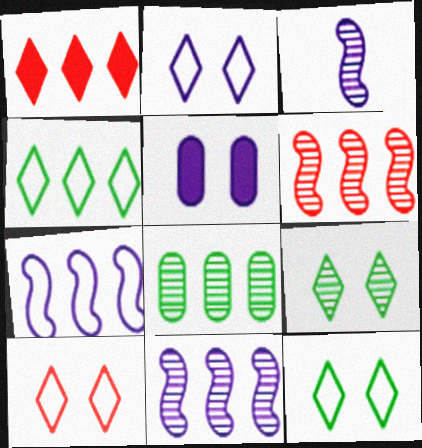[[1, 7, 8], 
[2, 10, 12]]